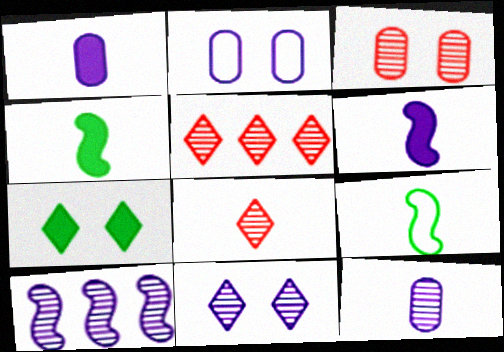[[1, 8, 9], 
[2, 4, 5], 
[10, 11, 12]]